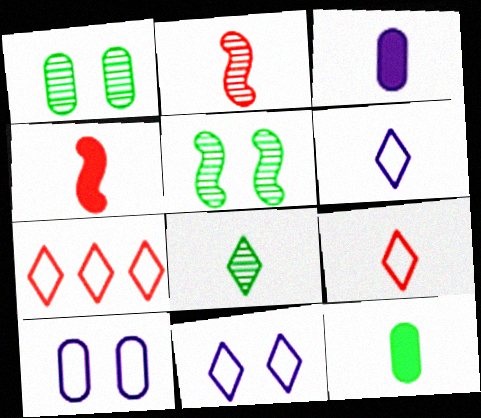[[2, 6, 12], 
[3, 5, 7]]